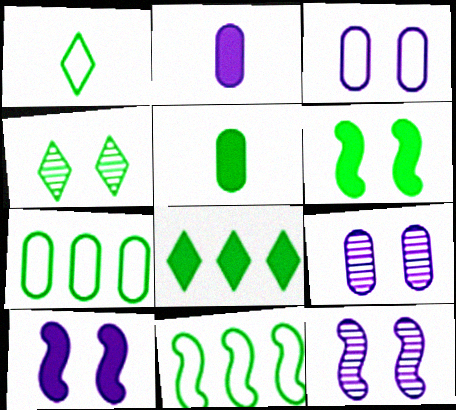[[1, 4, 8], 
[4, 5, 11], 
[5, 6, 8]]